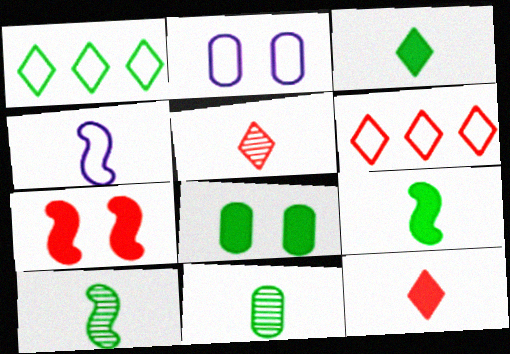[[1, 8, 10], 
[4, 11, 12]]